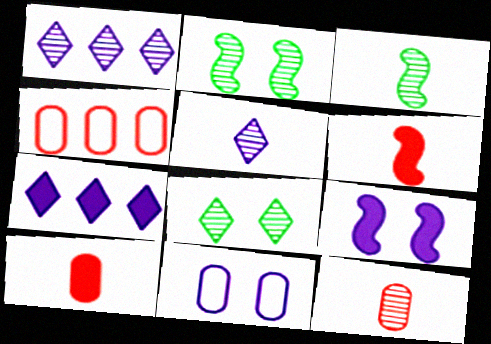[[1, 2, 12], 
[3, 5, 12]]